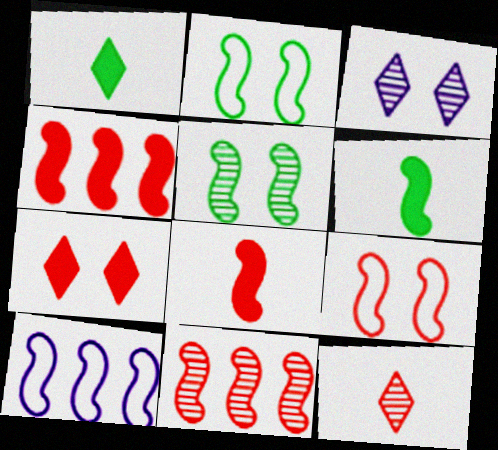[[5, 8, 10], 
[8, 9, 11]]